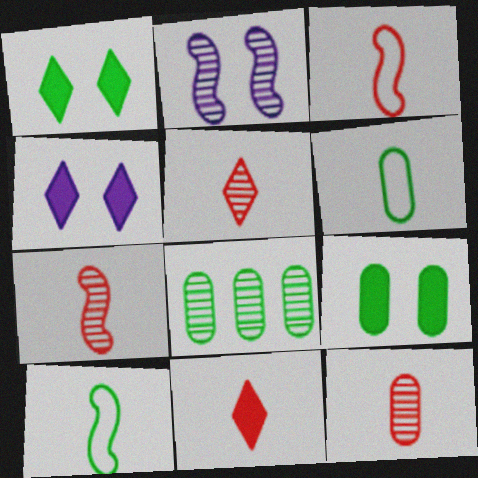[[1, 8, 10], 
[2, 5, 8], 
[3, 4, 8], 
[3, 11, 12], 
[5, 7, 12], 
[6, 8, 9]]